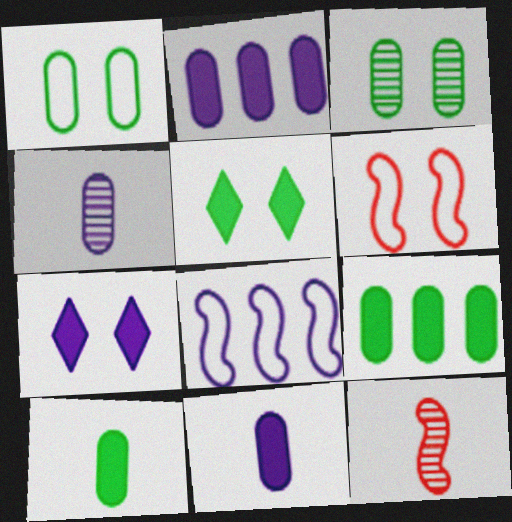[[3, 6, 7], 
[4, 7, 8]]